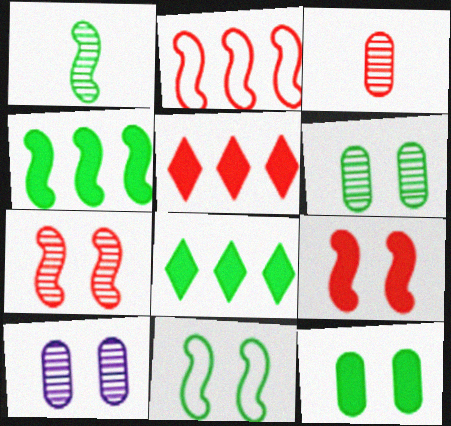[[1, 4, 11]]